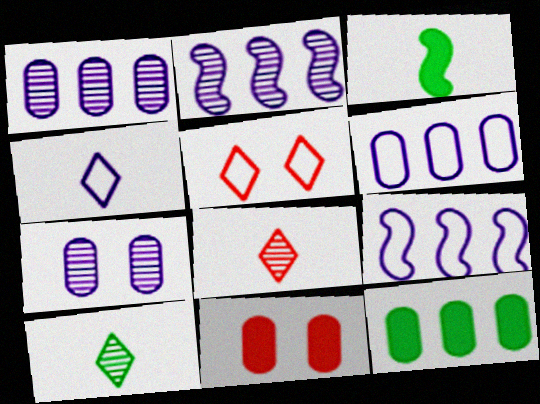[[1, 3, 5], 
[9, 10, 11]]